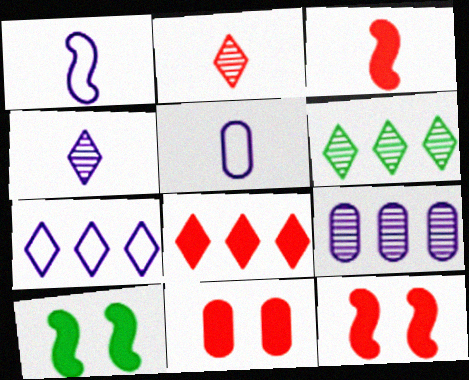[[1, 6, 11], 
[3, 8, 11], 
[5, 6, 12], 
[6, 7, 8]]